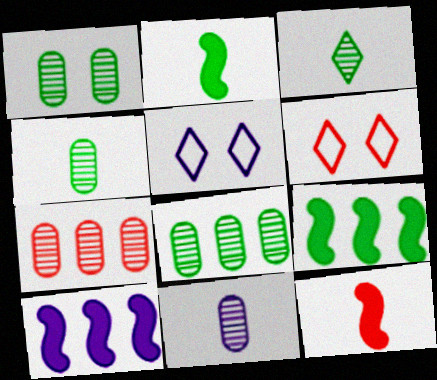[[1, 4, 8], 
[1, 7, 11], 
[2, 5, 7], 
[4, 6, 10], 
[5, 8, 12], 
[5, 10, 11], 
[6, 7, 12], 
[6, 9, 11]]